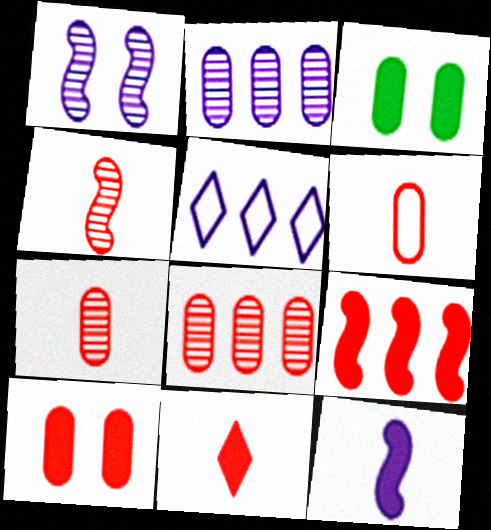[[2, 3, 6], 
[3, 4, 5], 
[4, 6, 11], 
[6, 8, 10], 
[9, 10, 11]]